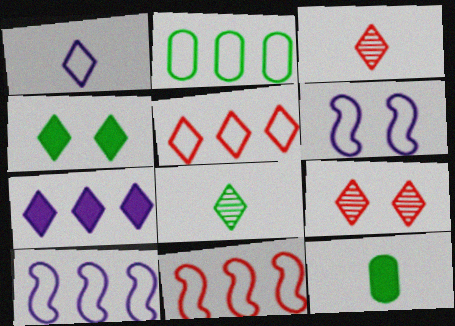[[2, 5, 10], 
[9, 10, 12]]